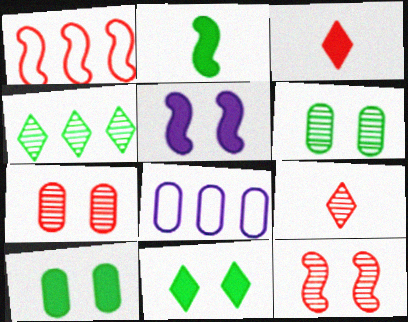[[1, 3, 7]]